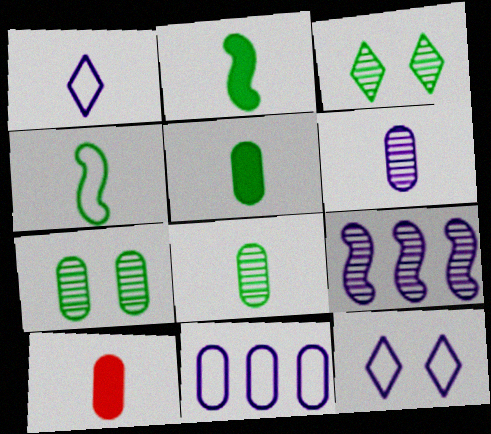[[7, 10, 11]]